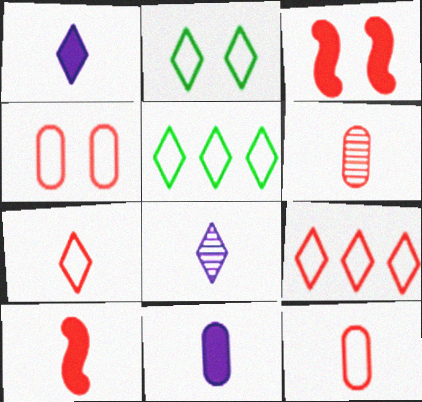[[3, 6, 9], 
[6, 7, 10]]